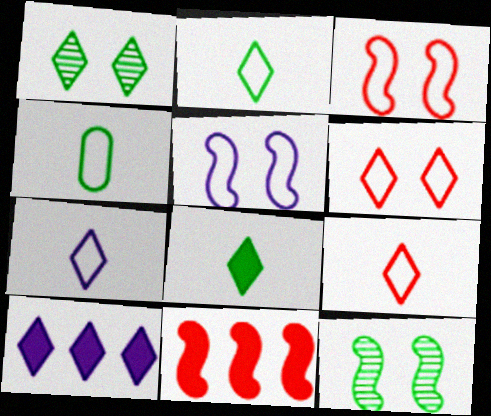[[1, 9, 10], 
[2, 7, 9]]